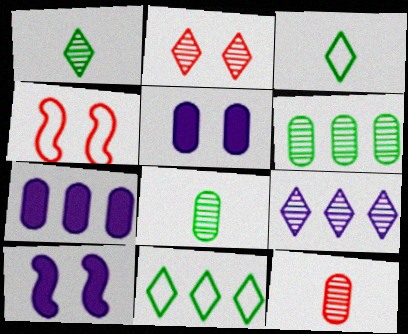[[1, 2, 9], 
[1, 4, 7], 
[10, 11, 12]]